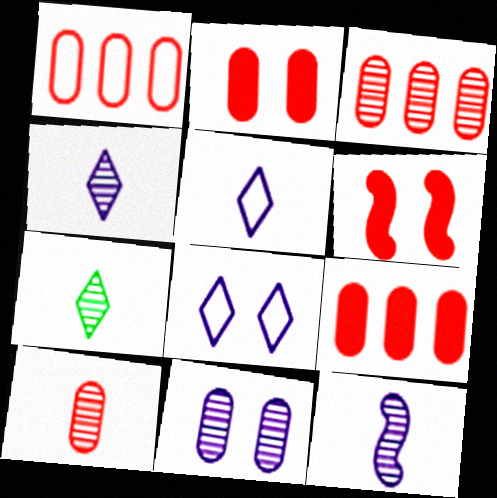[[1, 2, 10], 
[1, 3, 9], 
[7, 10, 12]]